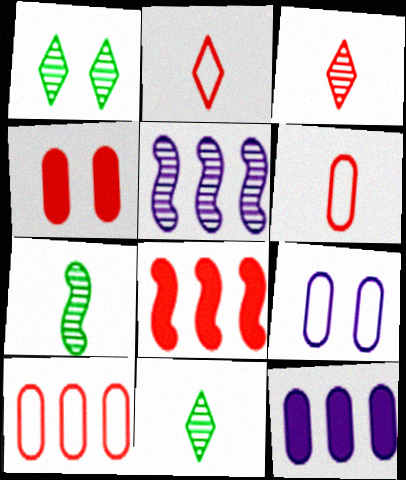[[8, 9, 11]]